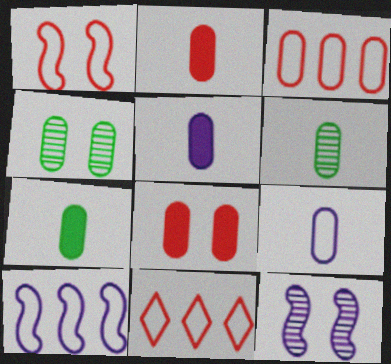[[2, 5, 7], 
[2, 6, 9], 
[3, 4, 5], 
[7, 11, 12]]